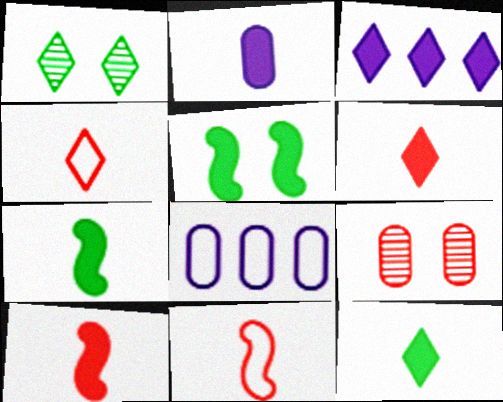[[1, 3, 4], 
[1, 8, 10], 
[2, 6, 7], 
[2, 10, 12]]